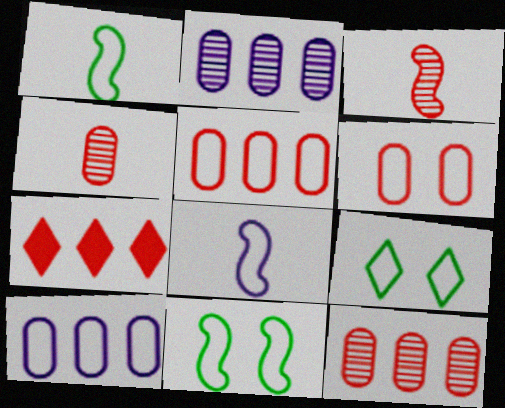[[3, 6, 7], 
[5, 8, 9]]